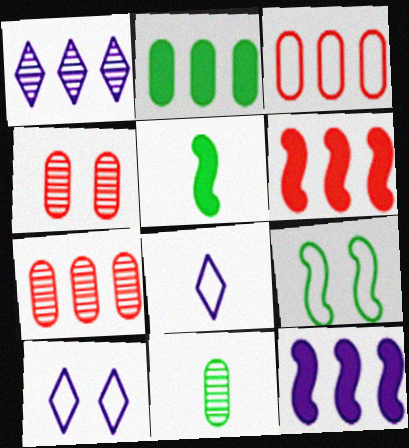[[3, 8, 9], 
[5, 7, 10], 
[6, 10, 11]]